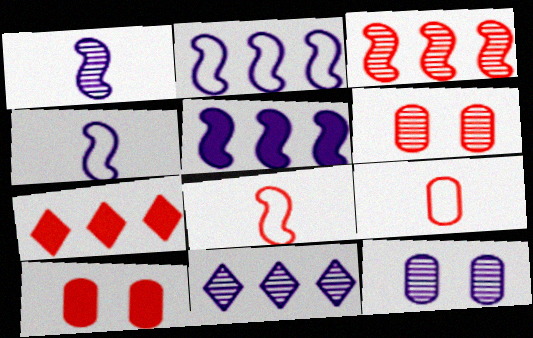[[1, 11, 12], 
[6, 7, 8]]